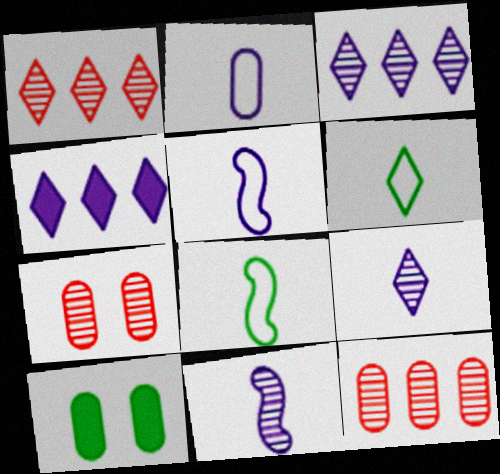[[1, 5, 10], 
[2, 10, 12], 
[4, 7, 8]]